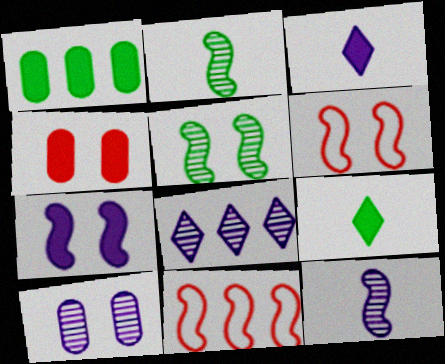[[1, 8, 11], 
[2, 7, 11], 
[5, 6, 7], 
[8, 10, 12], 
[9, 10, 11]]